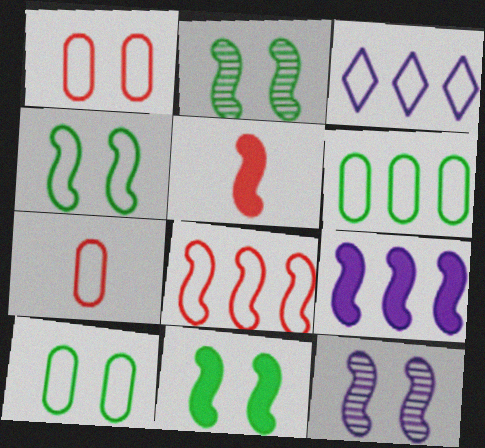[[2, 4, 11], 
[3, 4, 7], 
[3, 6, 8], 
[5, 9, 11]]